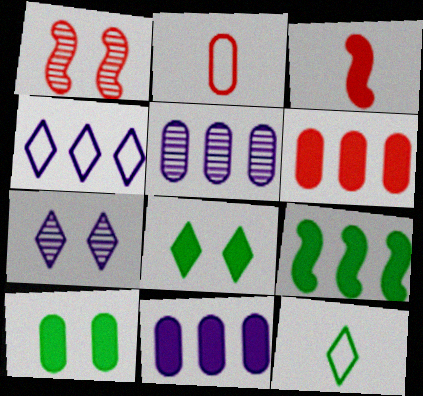[[1, 11, 12], 
[2, 5, 10], 
[2, 7, 9], 
[3, 8, 11]]